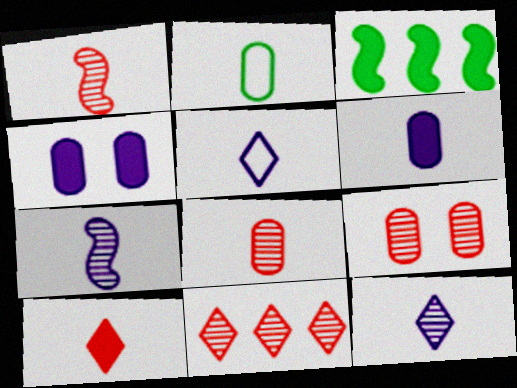[[1, 9, 11], 
[2, 6, 8], 
[2, 7, 10], 
[3, 4, 10], 
[3, 5, 9], 
[5, 6, 7]]